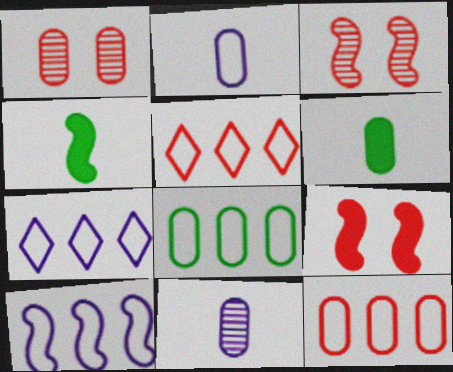[[1, 4, 7], 
[3, 4, 10], 
[3, 6, 7], 
[5, 8, 10]]